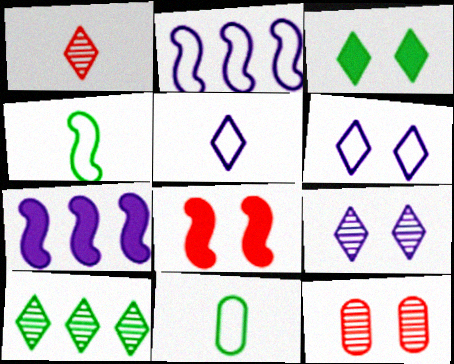[[1, 9, 10]]